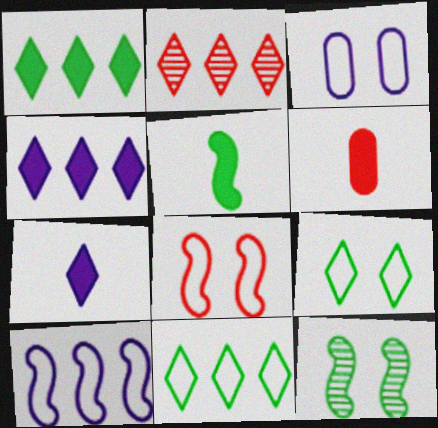[[2, 3, 5], 
[2, 4, 11], 
[2, 6, 8], 
[2, 7, 9], 
[3, 8, 9], 
[5, 6, 7]]